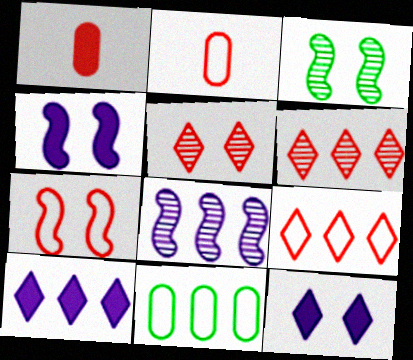[[1, 6, 7], 
[2, 3, 10], 
[2, 7, 9], 
[3, 4, 7]]